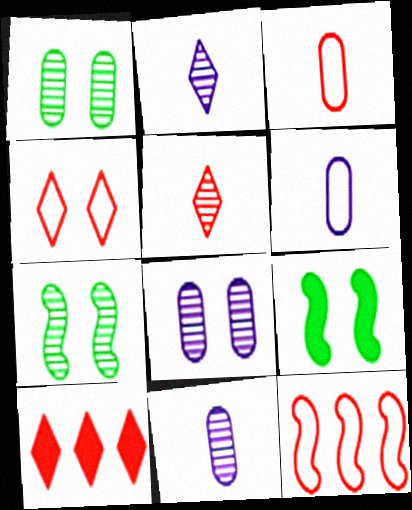[[3, 4, 12], 
[4, 5, 10], 
[4, 8, 9], 
[6, 7, 10]]